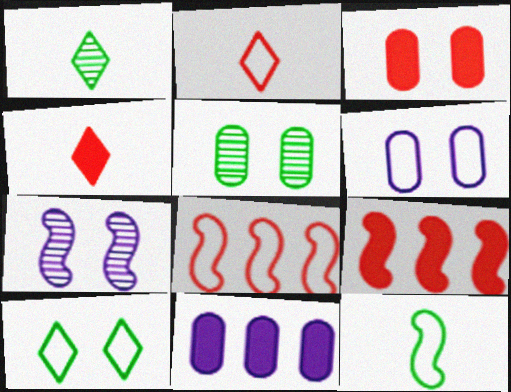[[1, 6, 9], 
[3, 4, 9], 
[3, 5, 6], 
[3, 7, 10], 
[7, 9, 12]]